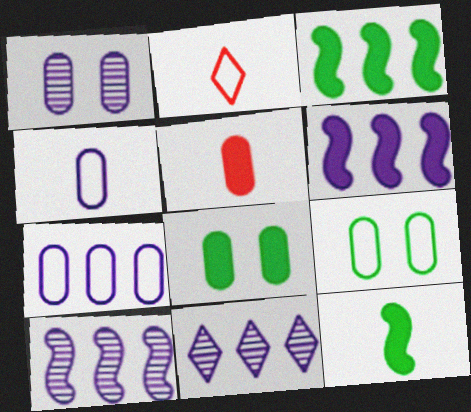[[1, 2, 3], 
[2, 8, 10], 
[6, 7, 11]]